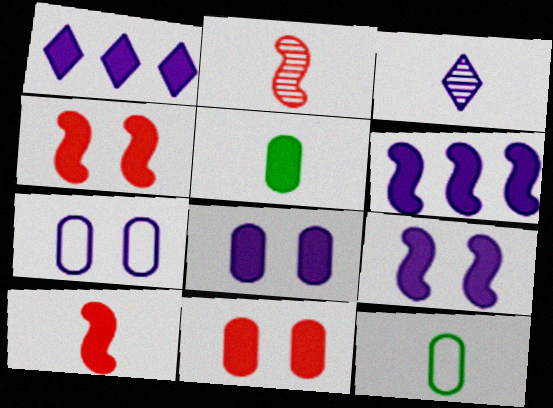[[1, 4, 5], 
[3, 6, 7], 
[3, 10, 12]]